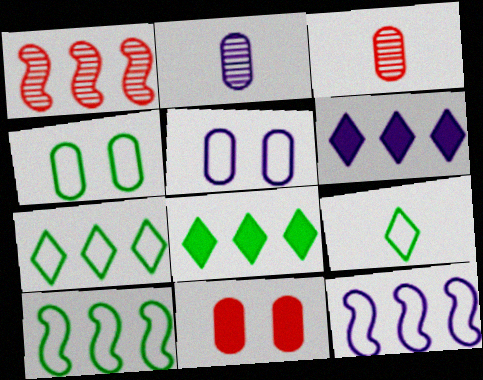[[4, 9, 10]]